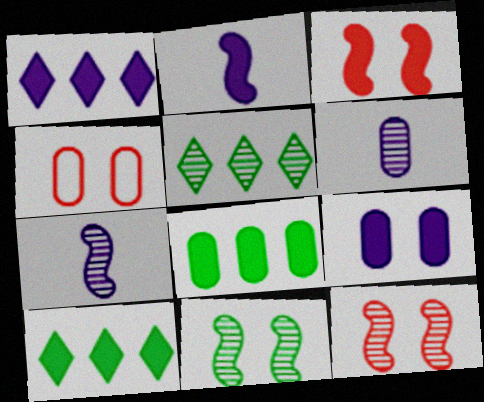[[1, 2, 9], 
[2, 4, 5], 
[4, 6, 8], 
[4, 7, 10], 
[5, 6, 12]]